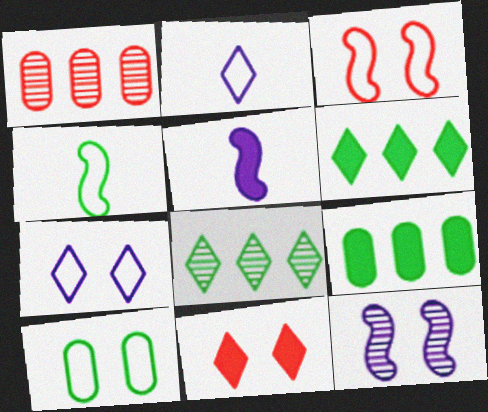[[2, 8, 11], 
[3, 7, 10], 
[5, 9, 11], 
[10, 11, 12]]